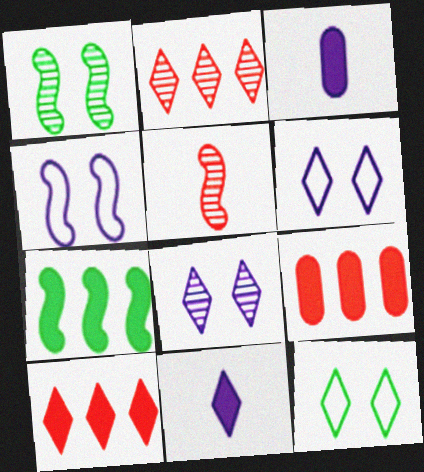[[2, 11, 12], 
[4, 5, 7]]